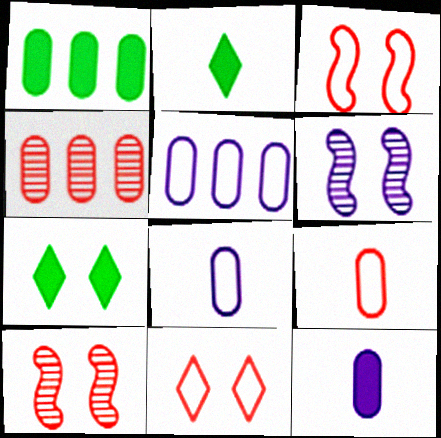[[1, 4, 5], 
[2, 5, 10]]